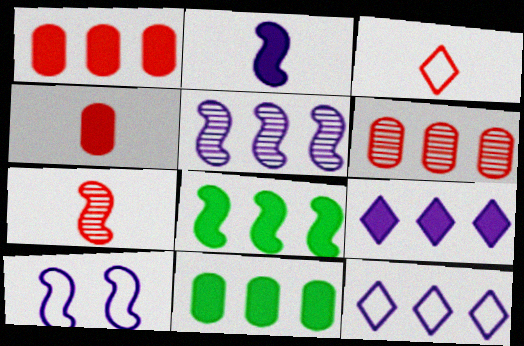[[1, 8, 9], 
[2, 5, 10], 
[3, 4, 7], 
[6, 8, 12], 
[7, 8, 10]]